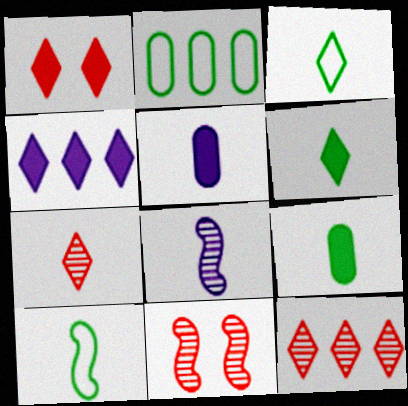[[1, 2, 8], 
[1, 4, 6], 
[5, 7, 10]]